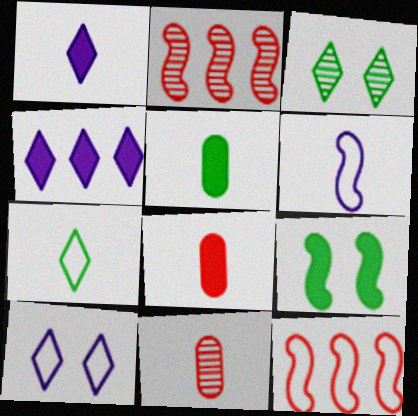[[2, 5, 10], 
[2, 6, 9], 
[4, 8, 9]]